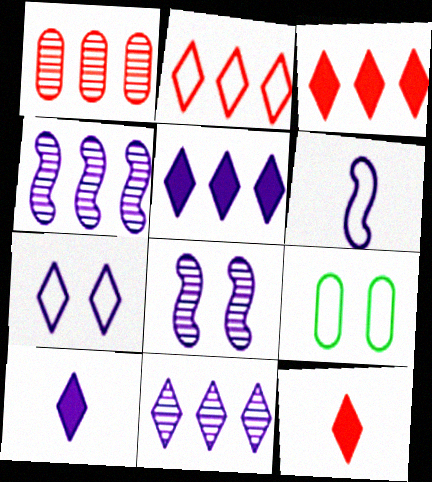[[2, 6, 9], 
[4, 9, 12], 
[7, 10, 11]]